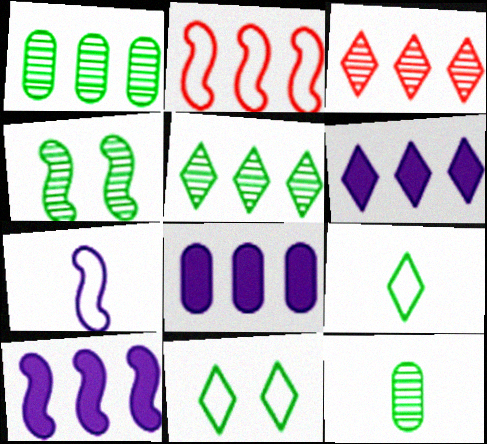[[1, 2, 6], 
[2, 5, 8], 
[4, 5, 12], 
[6, 8, 10]]